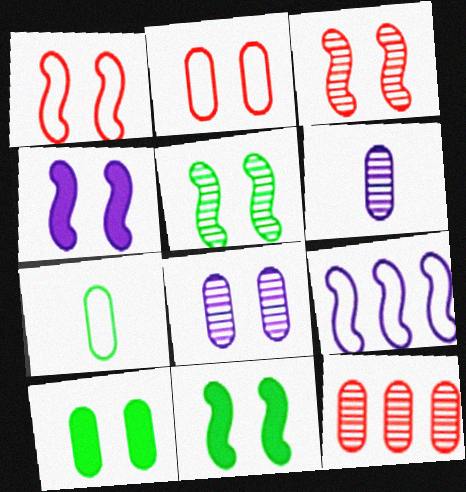[[1, 4, 5], 
[2, 8, 10]]